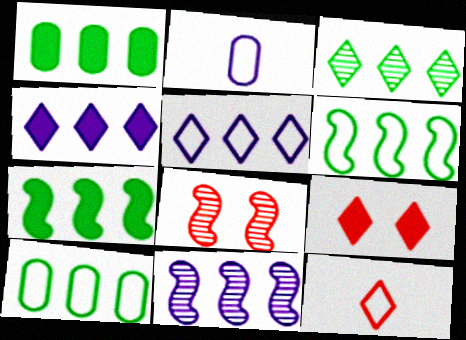[[1, 3, 6], 
[3, 7, 10]]